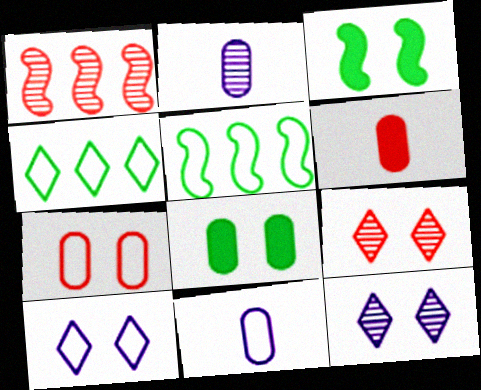[[3, 7, 12], 
[5, 6, 12]]